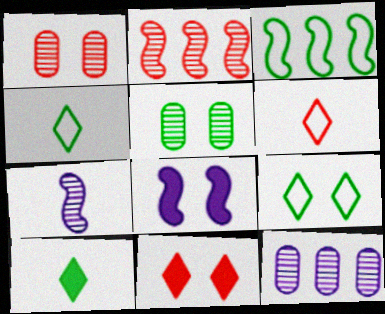[[1, 8, 9], 
[3, 5, 10]]